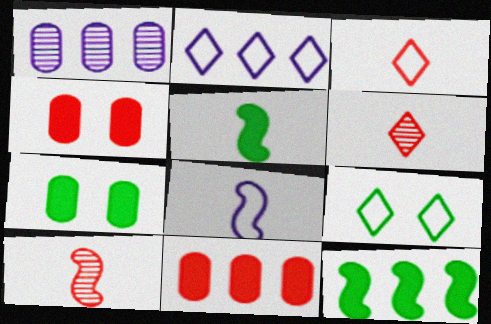[[2, 3, 9], 
[2, 7, 10], 
[5, 8, 10]]